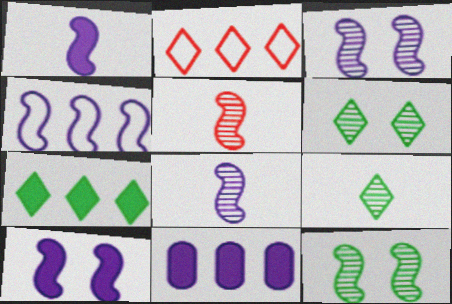[[1, 3, 4], 
[4, 8, 10]]